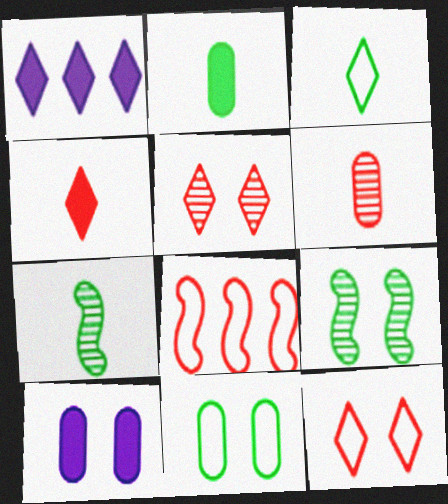[[1, 3, 5], 
[2, 3, 7], 
[9, 10, 12]]